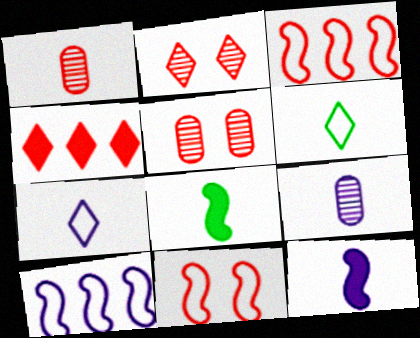[[1, 4, 11], 
[1, 6, 12], 
[1, 7, 8], 
[7, 9, 12]]